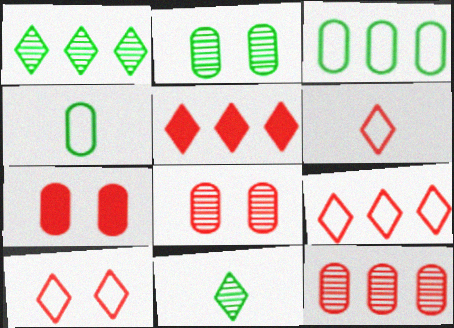[[6, 9, 10]]